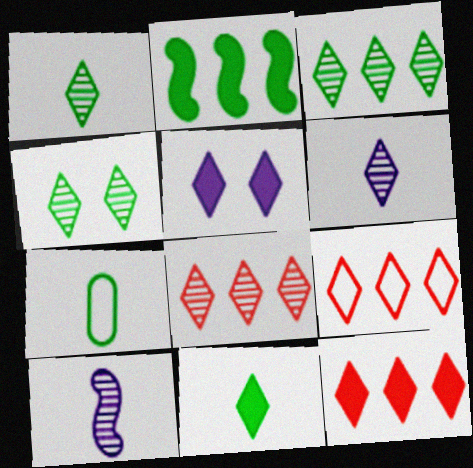[[1, 3, 4], 
[1, 5, 9], 
[2, 4, 7], 
[4, 6, 8], 
[5, 11, 12], 
[8, 9, 12]]